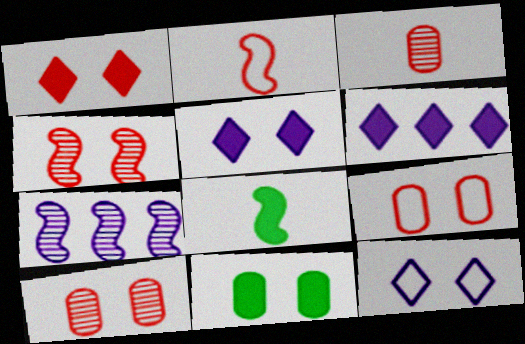[[1, 4, 9], 
[4, 11, 12]]